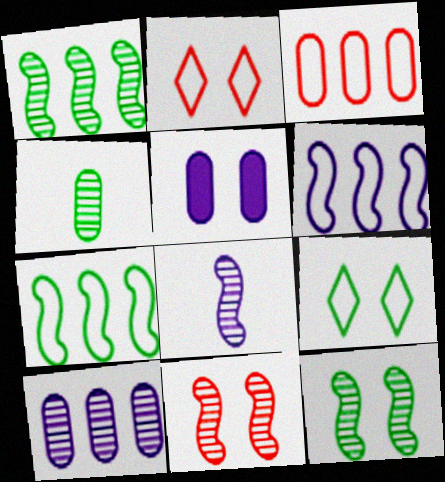[[1, 8, 11], 
[2, 5, 12], 
[3, 4, 5], 
[5, 9, 11]]